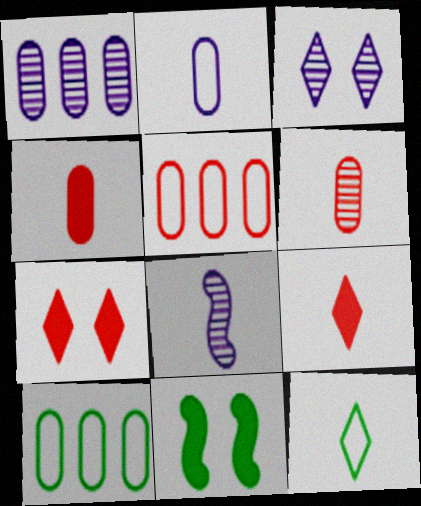[[1, 3, 8], 
[4, 8, 12], 
[7, 8, 10]]